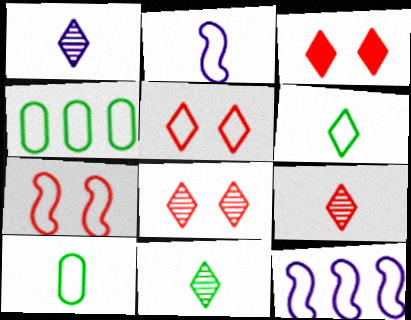[[1, 9, 11], 
[2, 4, 5], 
[3, 5, 8], 
[5, 10, 12]]